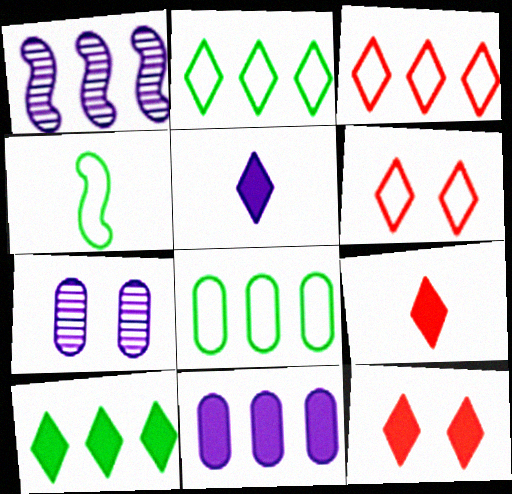[[5, 10, 12]]